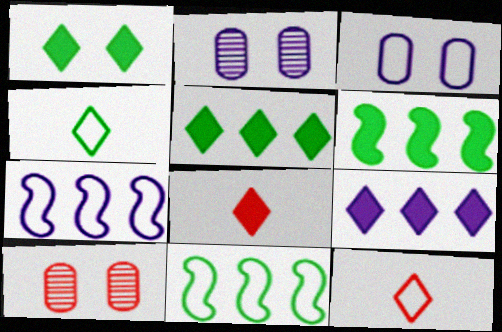[[1, 8, 9], 
[2, 6, 12], 
[2, 8, 11], 
[3, 11, 12]]